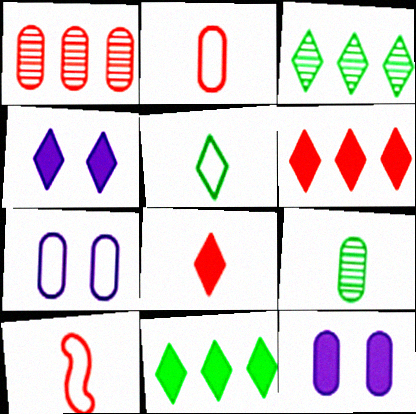[[3, 10, 12], 
[4, 8, 11]]